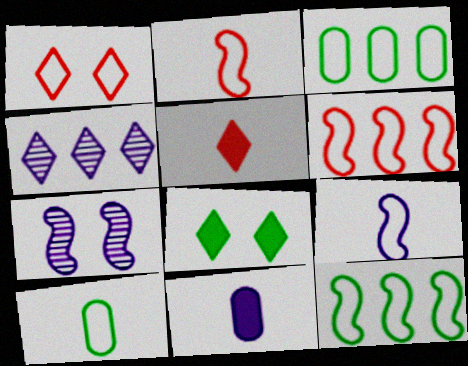[[1, 3, 9], 
[3, 5, 7]]